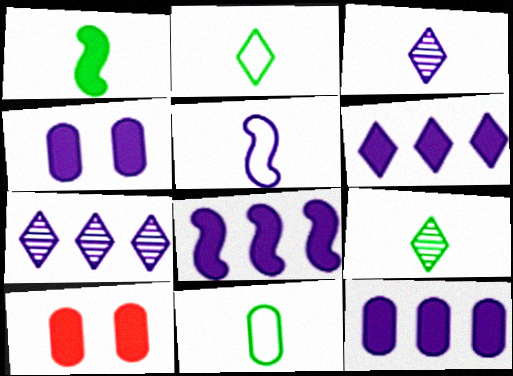[[1, 6, 10], 
[1, 9, 11], 
[4, 5, 7], 
[6, 8, 12]]